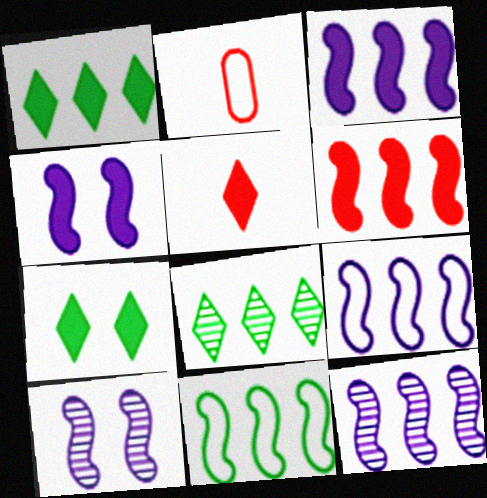[[1, 2, 10], 
[2, 4, 8], 
[2, 7, 12], 
[3, 9, 12], 
[6, 11, 12]]